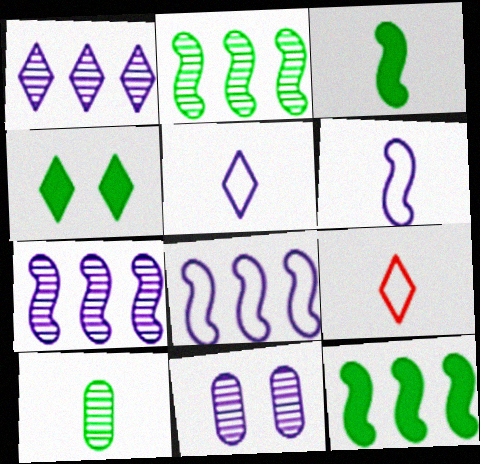[[1, 4, 9], 
[9, 11, 12]]